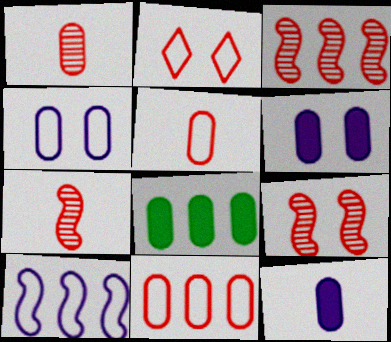[[1, 4, 8], 
[3, 7, 9]]